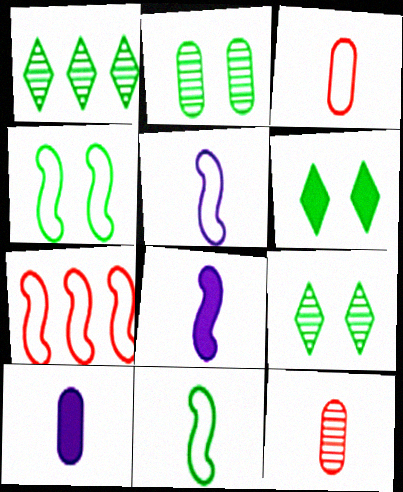[[2, 4, 6], 
[4, 5, 7], 
[7, 9, 10]]